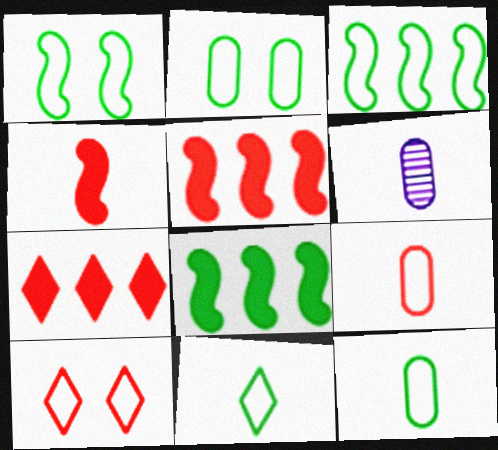[[1, 6, 7], 
[2, 3, 11], 
[4, 6, 11], 
[6, 8, 10]]